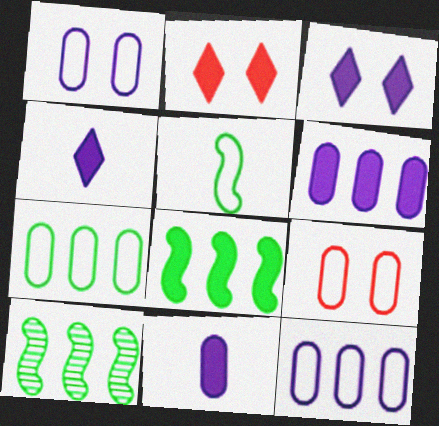[[2, 8, 11], 
[4, 9, 10]]